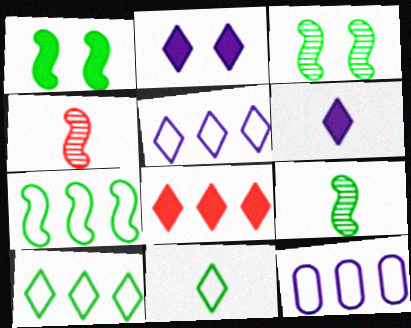[[1, 7, 9]]